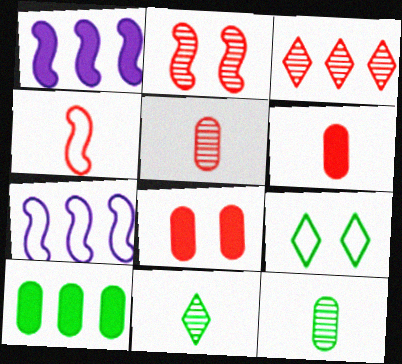[[1, 5, 9], 
[2, 3, 5], 
[3, 4, 8], 
[3, 7, 10], 
[7, 8, 11]]